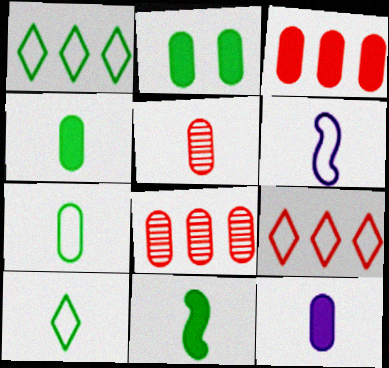[[2, 3, 12], 
[5, 7, 12]]